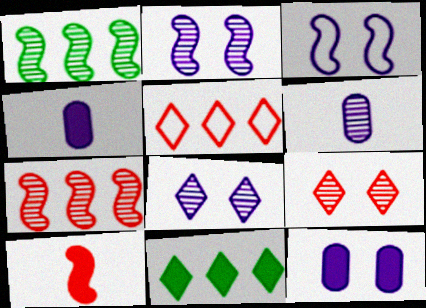[[1, 3, 10], 
[1, 6, 9], 
[3, 8, 12], 
[10, 11, 12]]